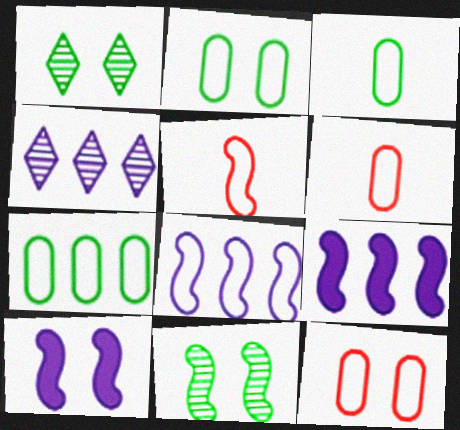[[1, 6, 9], 
[1, 10, 12], 
[2, 3, 7], 
[5, 9, 11]]